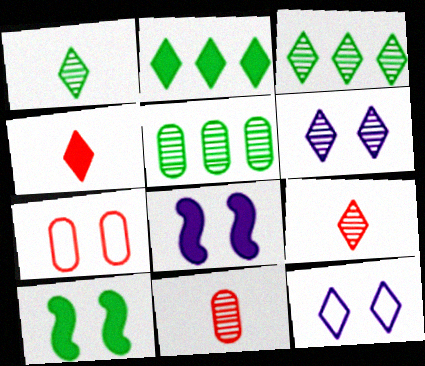[[2, 9, 12], 
[3, 4, 12], 
[3, 6, 9], 
[6, 7, 10]]